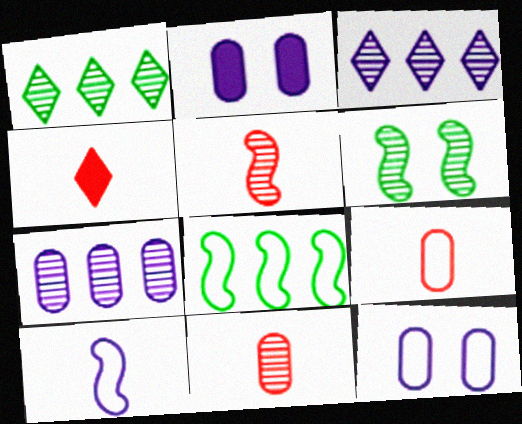[[2, 3, 10], 
[3, 6, 11], 
[4, 5, 9]]